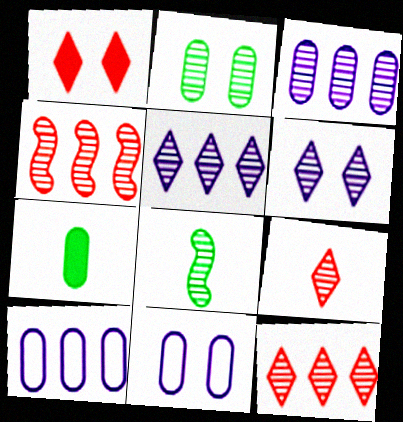[[1, 8, 10]]